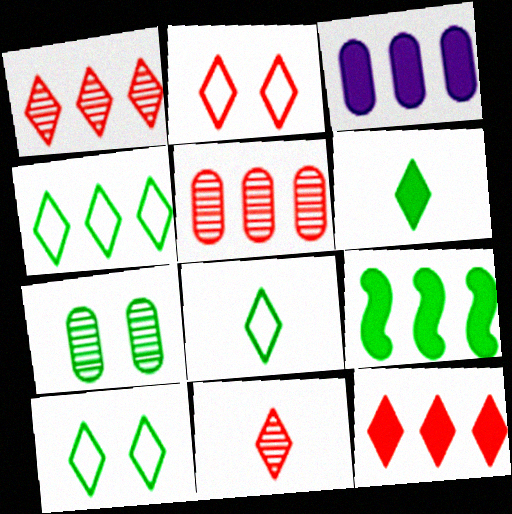[[2, 11, 12], 
[3, 9, 12], 
[4, 8, 10], 
[7, 8, 9]]